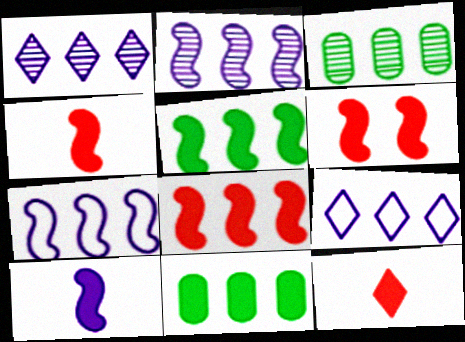[[3, 8, 9], 
[4, 6, 8], 
[5, 6, 10]]